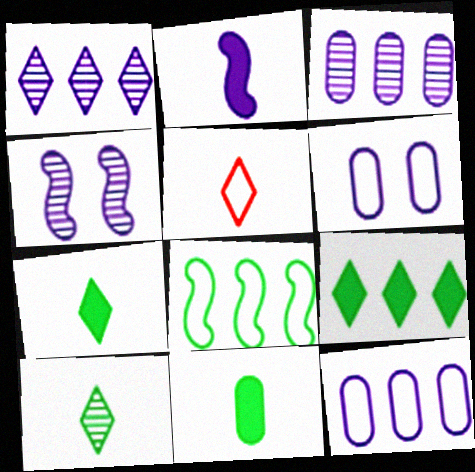[[1, 2, 6], 
[5, 6, 8]]